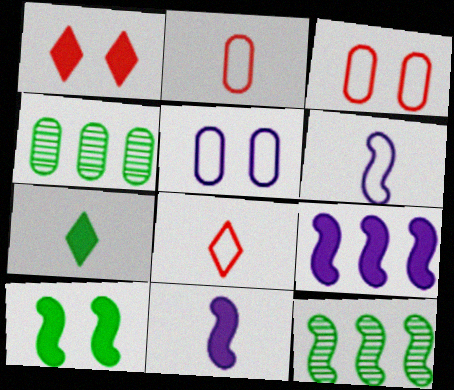[[1, 4, 6]]